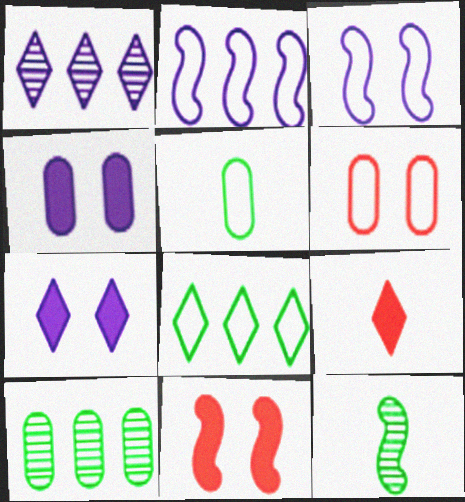[[1, 5, 11], 
[2, 11, 12], 
[3, 9, 10]]